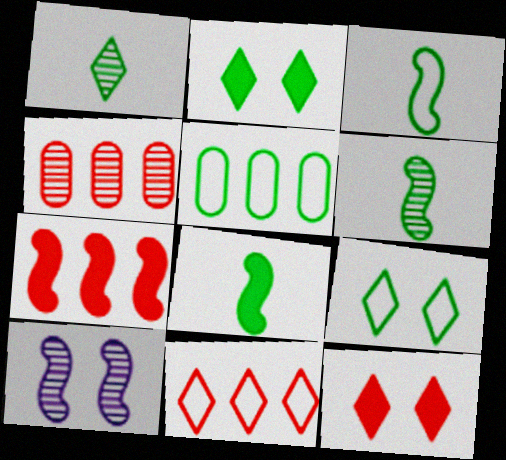[[1, 4, 10], 
[2, 5, 6], 
[3, 5, 9], 
[3, 6, 8], 
[3, 7, 10], 
[4, 7, 11]]